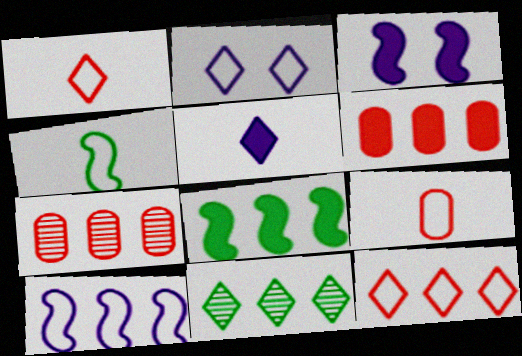[[3, 9, 11], 
[6, 10, 11]]